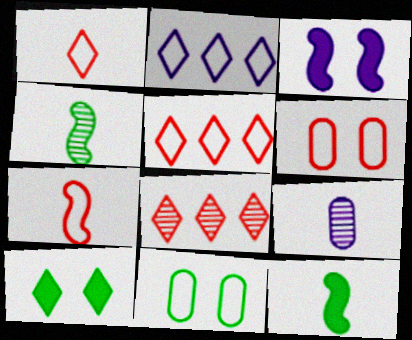[[1, 9, 12], 
[2, 3, 9], 
[2, 7, 11], 
[5, 6, 7]]